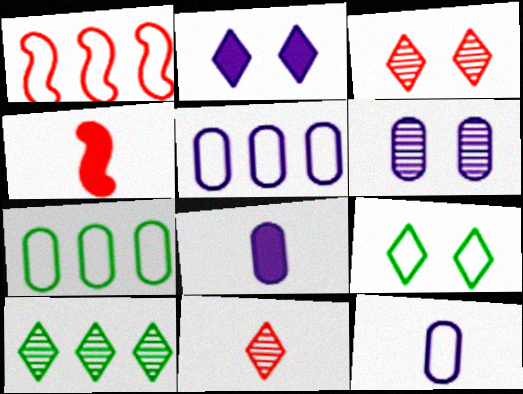[[1, 9, 12], 
[2, 3, 9], 
[5, 6, 8]]